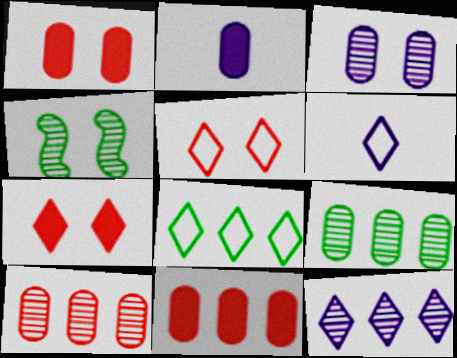[[4, 6, 11], 
[5, 6, 8]]